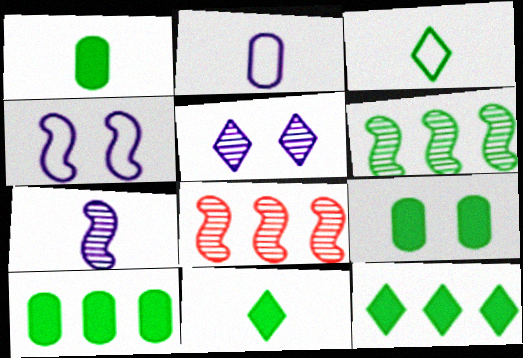[[1, 9, 10], 
[3, 6, 9]]